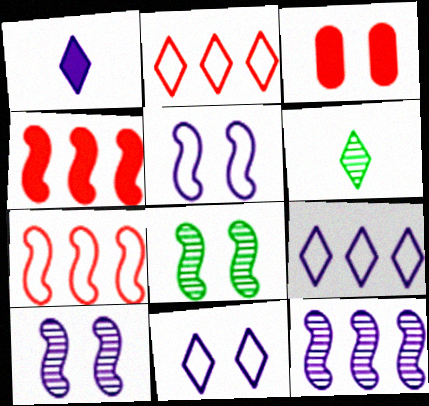[[3, 8, 11]]